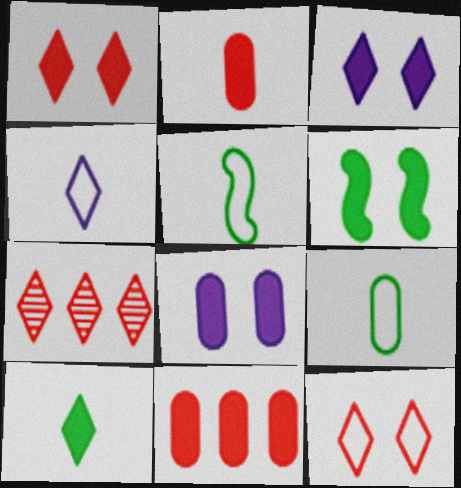[[1, 6, 8], 
[5, 7, 8]]